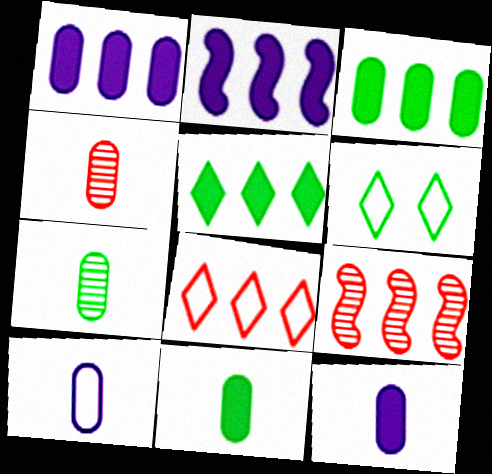[[2, 4, 6], 
[4, 10, 11], 
[6, 9, 12]]